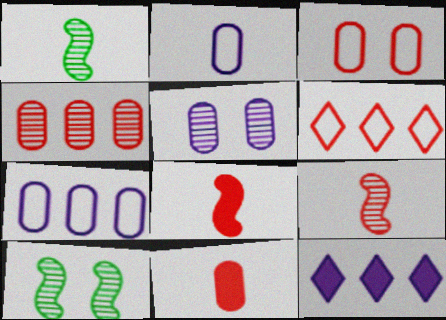[[1, 3, 12], 
[3, 4, 11]]